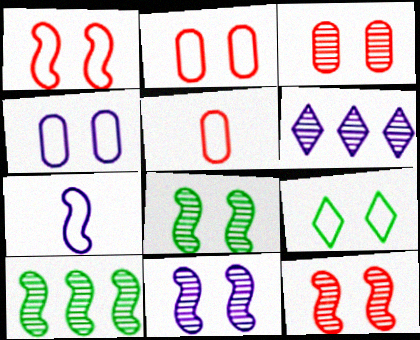[[1, 4, 9], 
[8, 11, 12]]